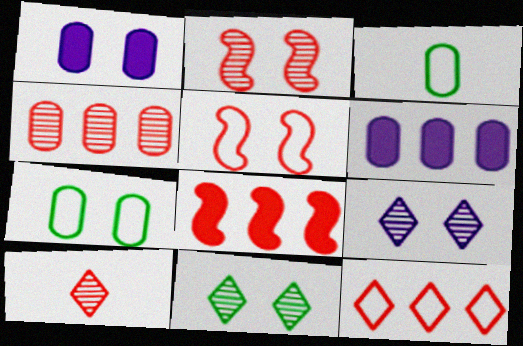[[1, 3, 4], 
[1, 5, 11], 
[2, 4, 10], 
[3, 8, 9], 
[4, 8, 12]]